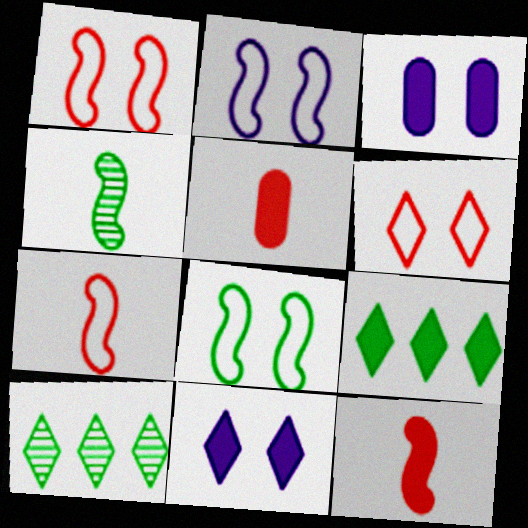[[1, 2, 8], 
[2, 5, 10], 
[3, 7, 10], 
[3, 9, 12]]